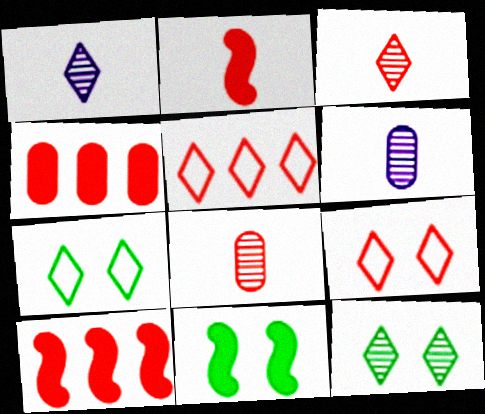[[5, 6, 11], 
[6, 7, 10], 
[8, 9, 10]]